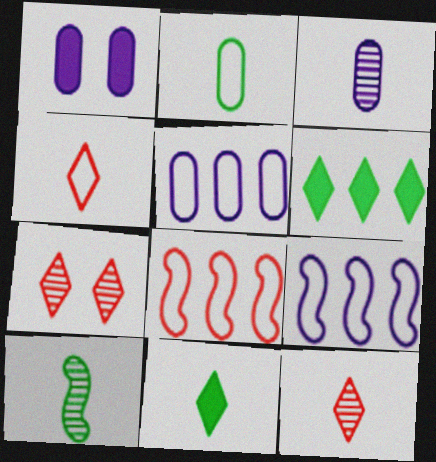[[1, 3, 5], 
[2, 10, 11], 
[3, 10, 12]]